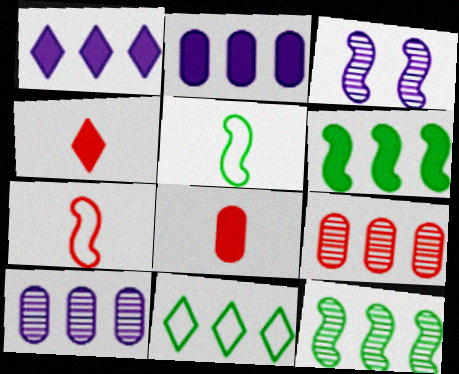[[3, 6, 7], 
[3, 8, 11]]